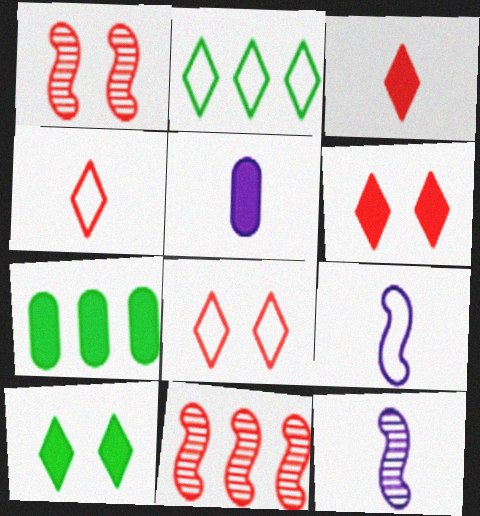[[1, 2, 5], 
[7, 8, 12]]